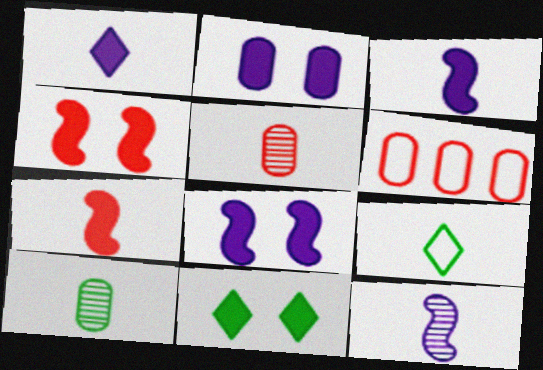[[2, 4, 11], 
[2, 6, 10], 
[3, 5, 9], 
[6, 11, 12]]